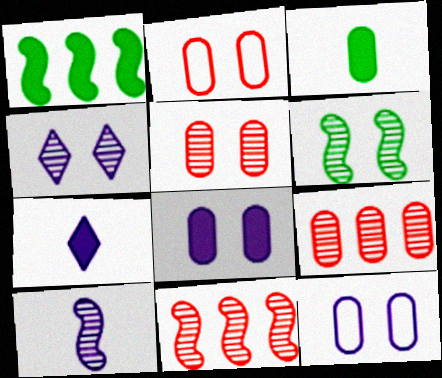[[3, 9, 12], 
[4, 5, 6], 
[6, 10, 11]]